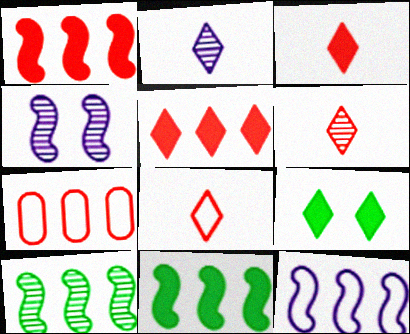[[1, 10, 12], 
[3, 6, 8]]